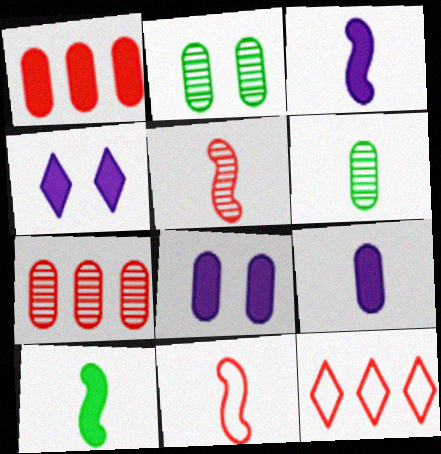[[1, 4, 10], 
[2, 3, 12]]